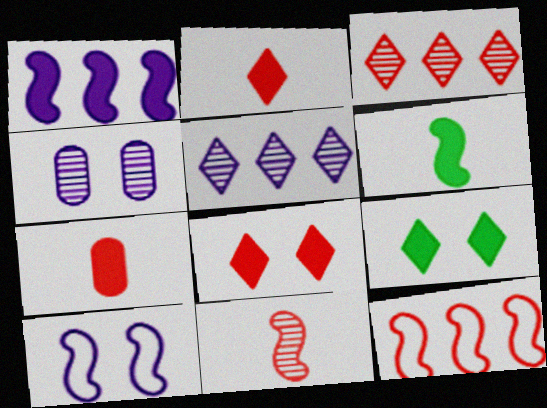[[1, 7, 9]]